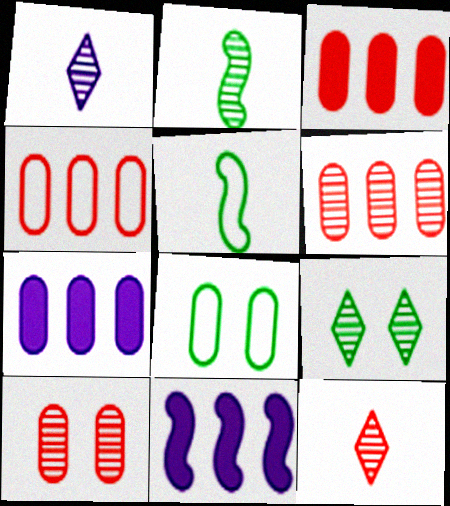[[3, 4, 6], 
[8, 11, 12]]